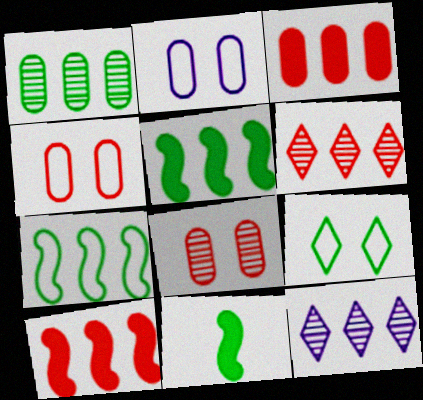[[1, 9, 11], 
[2, 6, 11], 
[3, 7, 12], 
[4, 11, 12]]